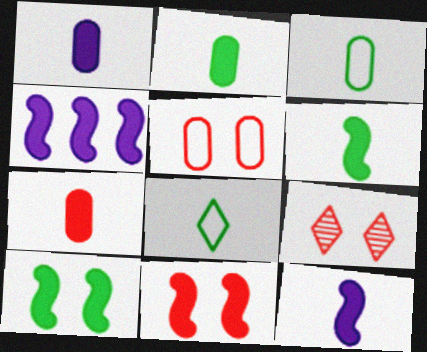[[1, 2, 7], 
[3, 4, 9], 
[4, 6, 11], 
[5, 9, 11]]